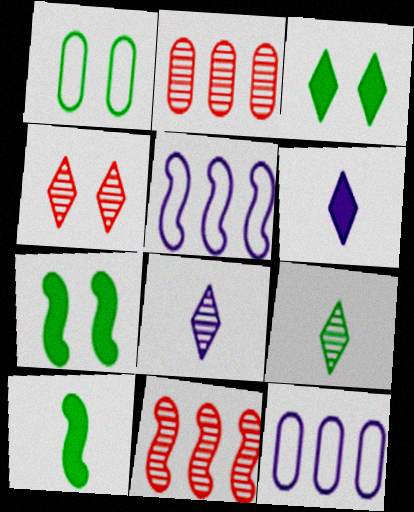[[1, 6, 11], 
[4, 10, 12]]